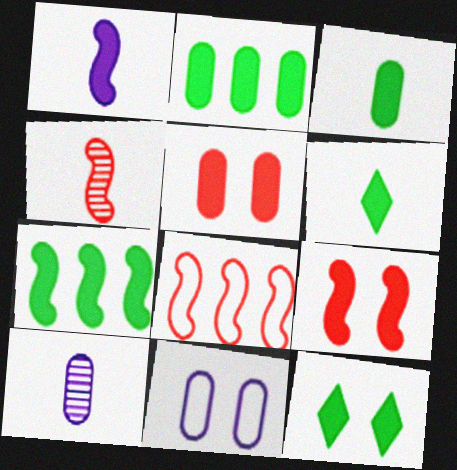[[1, 7, 9], 
[3, 7, 12], 
[4, 8, 9], 
[8, 10, 12]]